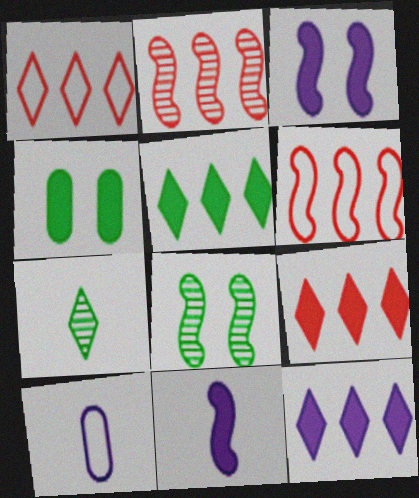[[4, 9, 11], 
[5, 9, 12], 
[6, 8, 11], 
[8, 9, 10]]